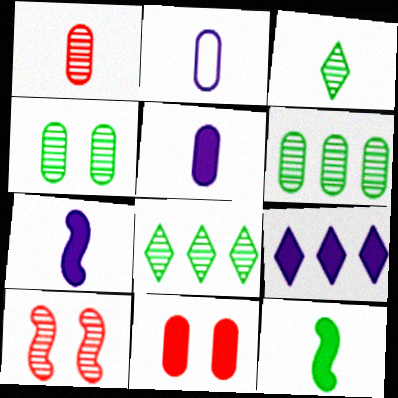[[2, 6, 11], 
[9, 11, 12]]